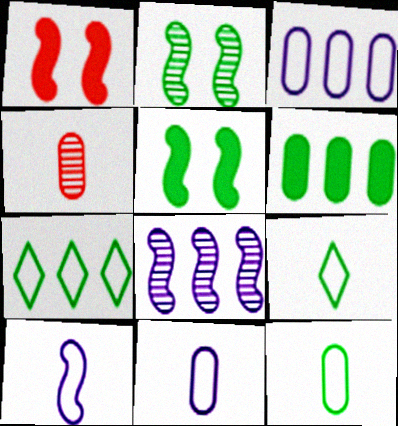[[2, 6, 9]]